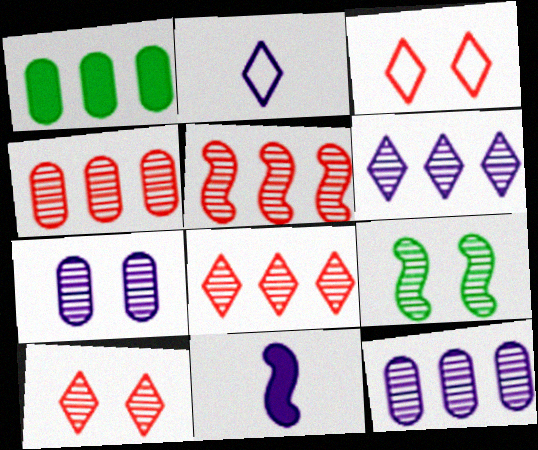[[4, 5, 8], 
[7, 9, 10]]